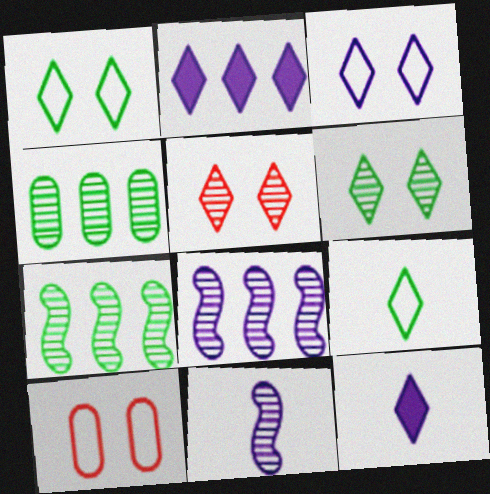[[2, 5, 9], 
[4, 5, 11], 
[7, 10, 12]]